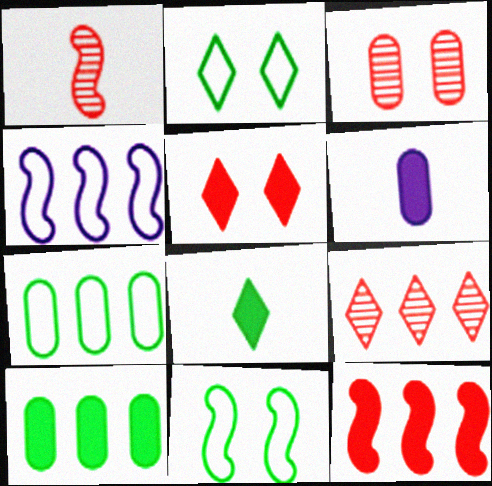[[1, 3, 9], 
[3, 4, 8], 
[3, 6, 7], 
[4, 9, 10], 
[6, 9, 11]]